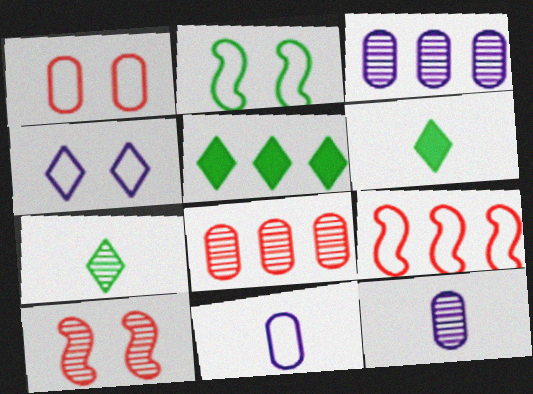[[1, 2, 4], 
[3, 5, 9], 
[3, 7, 10], 
[5, 10, 11]]